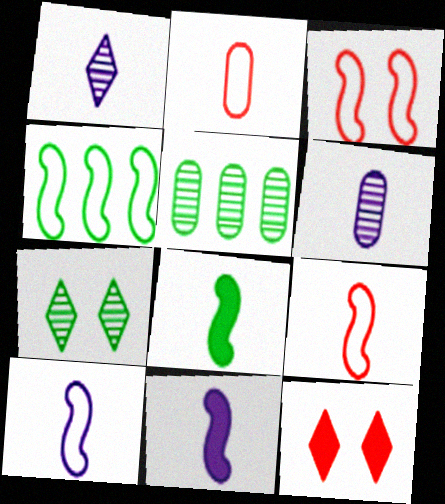[[1, 2, 8], 
[3, 4, 10], 
[4, 6, 12], 
[5, 10, 12]]